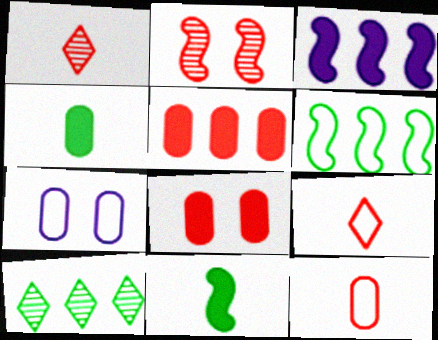[[2, 5, 9], 
[6, 7, 9]]